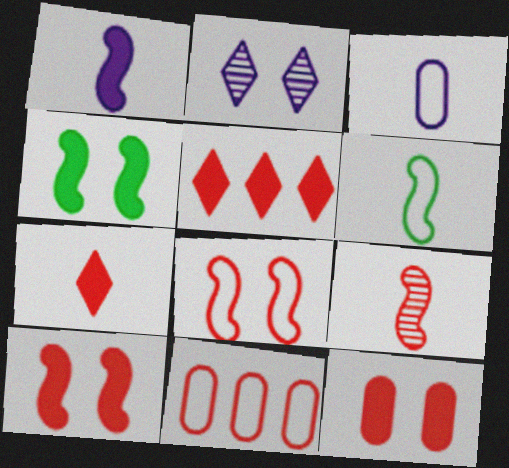[[1, 6, 9]]